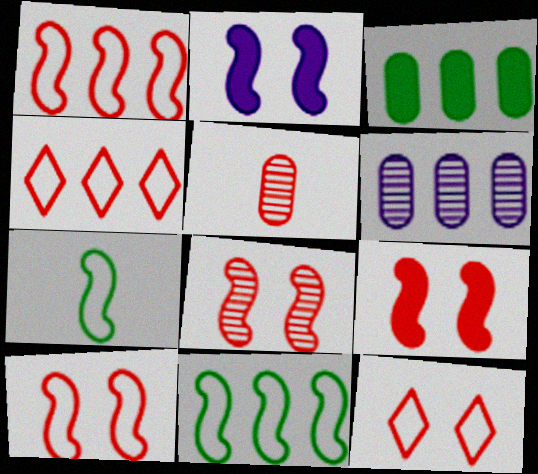[[4, 5, 9], 
[8, 9, 10]]